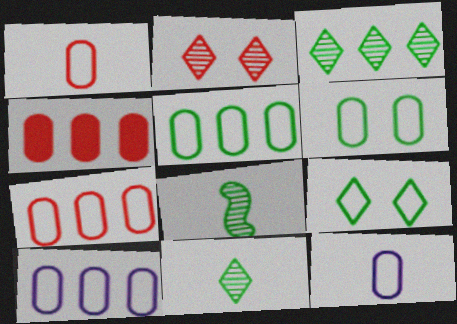[[1, 6, 10], 
[5, 7, 10], 
[6, 7, 12]]